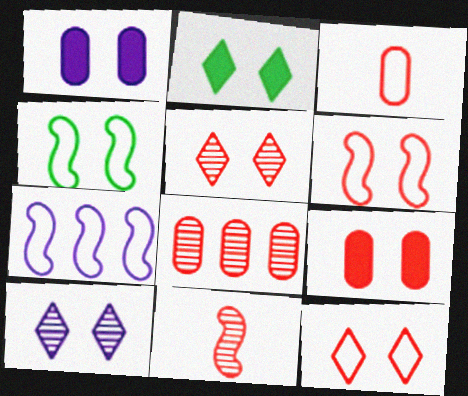[[1, 4, 5], 
[2, 10, 12], 
[3, 8, 9], 
[4, 9, 10], 
[5, 6, 9], 
[5, 8, 11]]